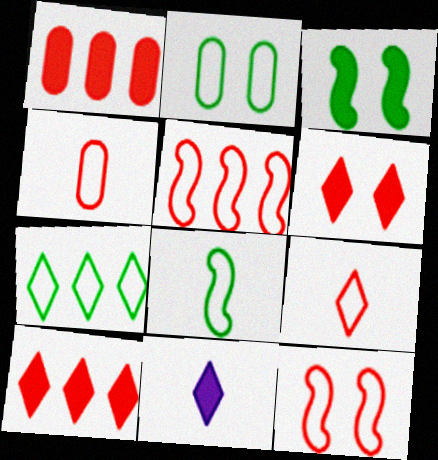[[1, 3, 11], 
[2, 7, 8]]